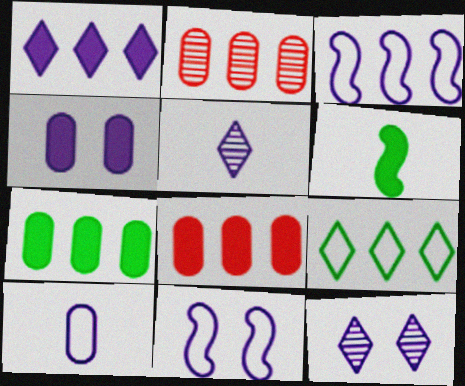[[3, 4, 5], 
[4, 11, 12]]